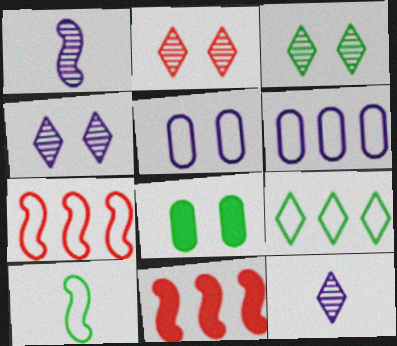[[2, 3, 4], 
[6, 7, 9], 
[7, 8, 12]]